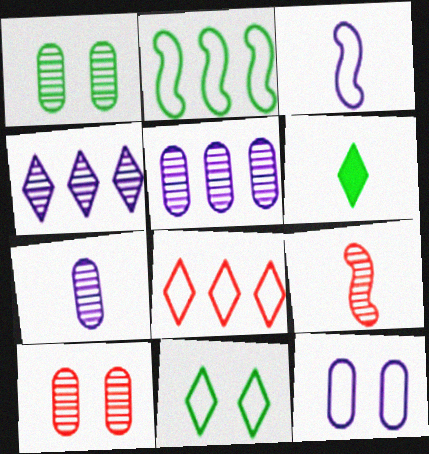[[1, 2, 6], 
[1, 4, 9]]